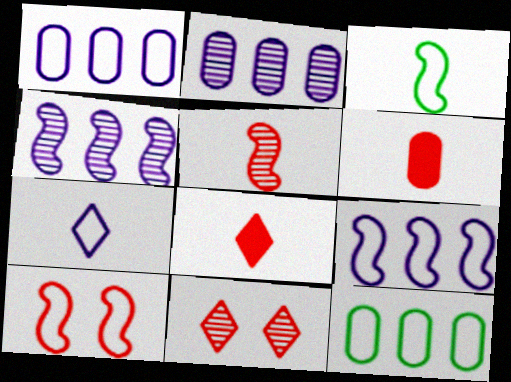[[3, 9, 10], 
[7, 10, 12]]